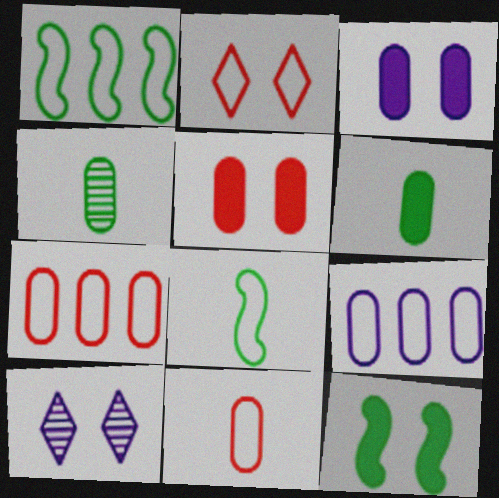[[2, 8, 9], 
[3, 4, 7], 
[4, 5, 9]]